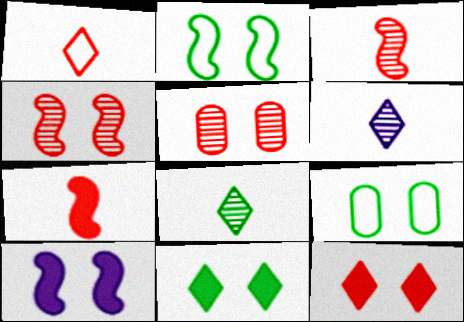[[2, 4, 10]]